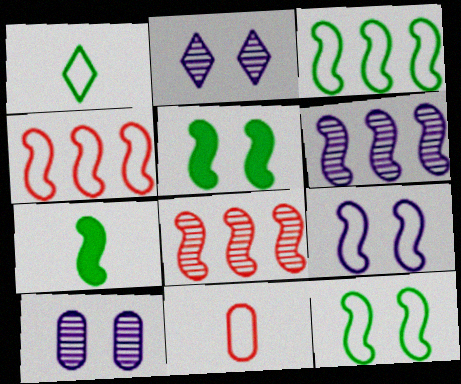[[7, 8, 9]]